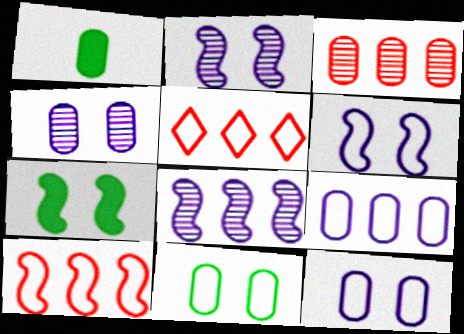[[1, 2, 5], 
[1, 3, 12]]